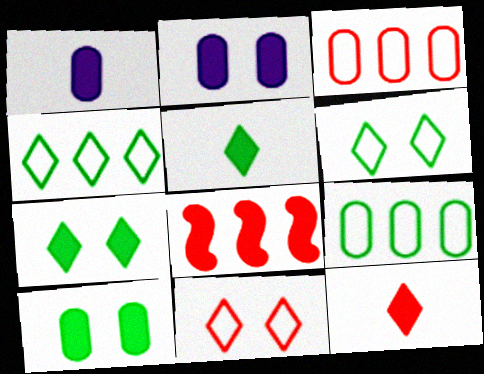[[1, 7, 8], 
[2, 5, 8]]